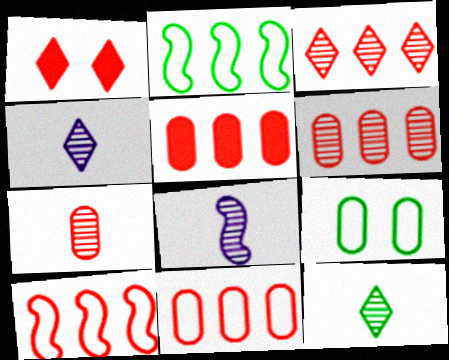[[1, 7, 10], 
[3, 5, 10], 
[5, 6, 11], 
[7, 8, 12]]